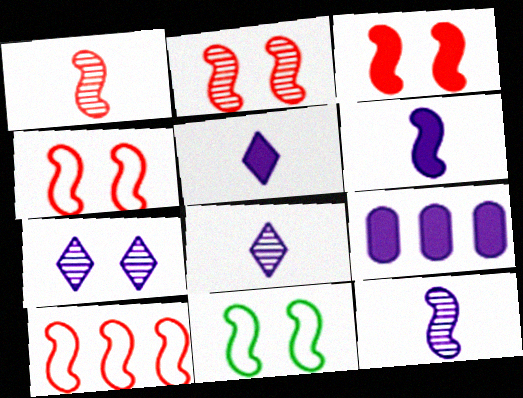[[1, 3, 10], 
[2, 3, 4]]